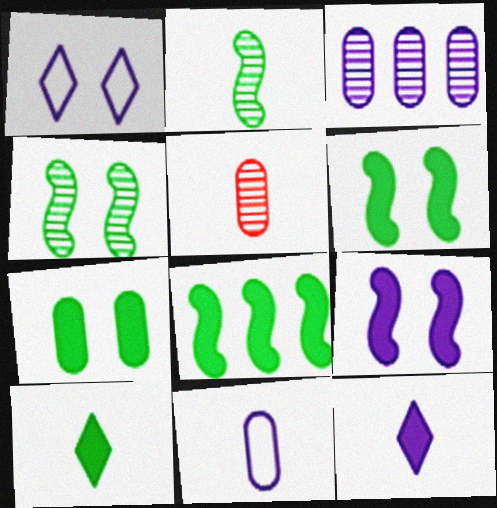[[1, 5, 8], 
[7, 8, 10]]